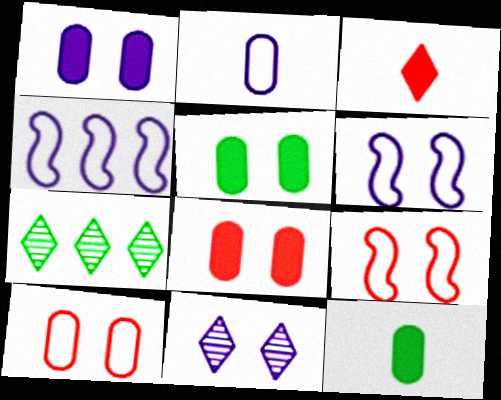[[1, 5, 8], 
[1, 6, 11], 
[5, 9, 11]]